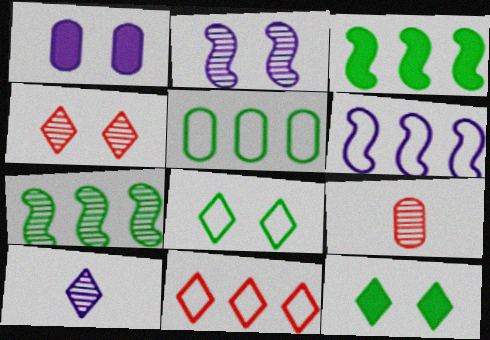[[1, 5, 9], 
[1, 6, 10], 
[5, 6, 11], 
[6, 9, 12], 
[10, 11, 12]]